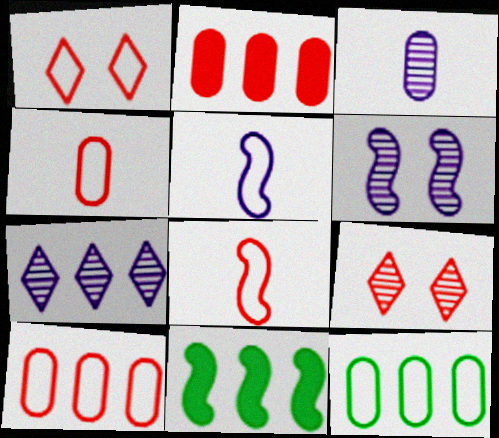[[1, 3, 11], 
[1, 5, 12], 
[1, 8, 10], 
[2, 8, 9], 
[3, 6, 7], 
[6, 8, 11], 
[7, 10, 11]]